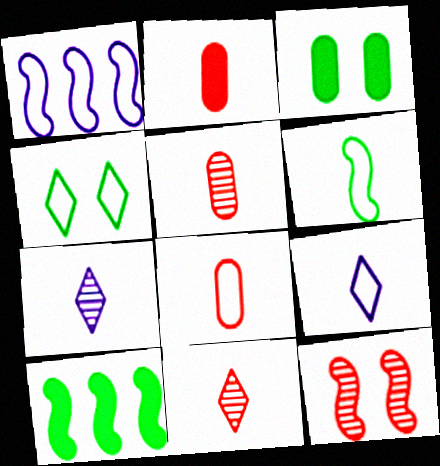[[1, 3, 11], 
[1, 4, 8], 
[2, 5, 8], 
[2, 6, 7], 
[6, 8, 9]]